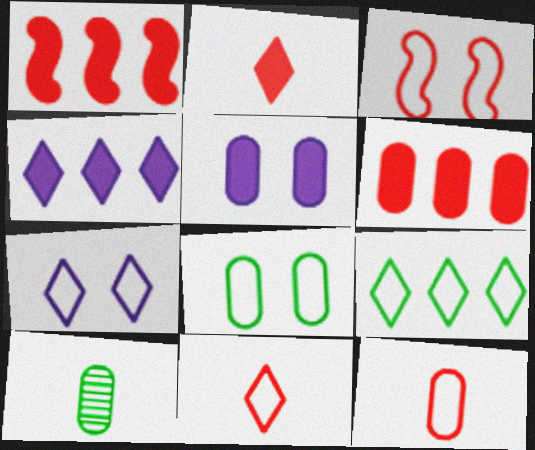[[1, 7, 10], 
[3, 4, 10], 
[3, 7, 8], 
[7, 9, 11]]